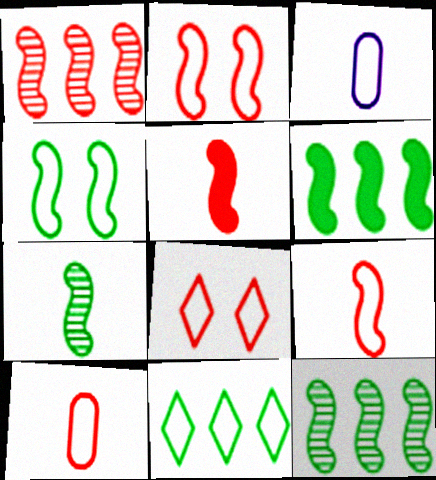[[1, 2, 5], 
[2, 3, 11], 
[4, 6, 7]]